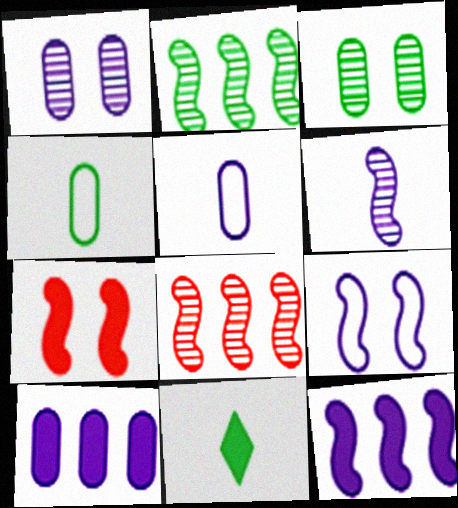[[1, 5, 10], 
[6, 9, 12], 
[7, 10, 11]]